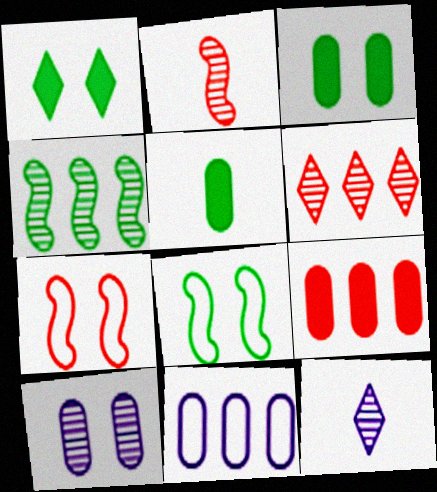[[1, 2, 11], 
[1, 7, 10], 
[8, 9, 12]]